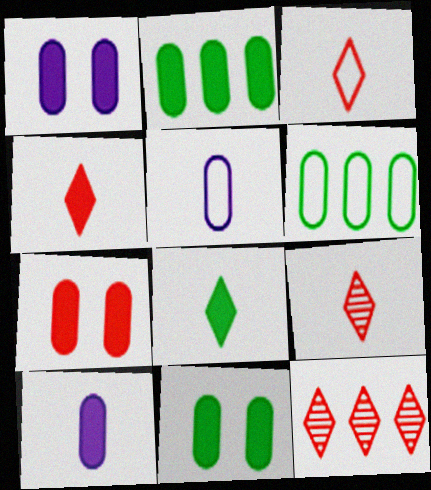[[1, 7, 11], 
[2, 7, 10], 
[3, 4, 9]]